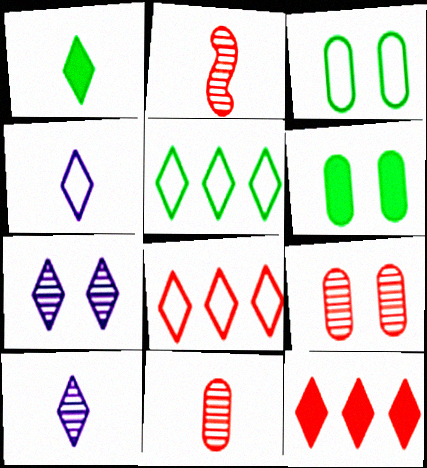[[1, 7, 8]]